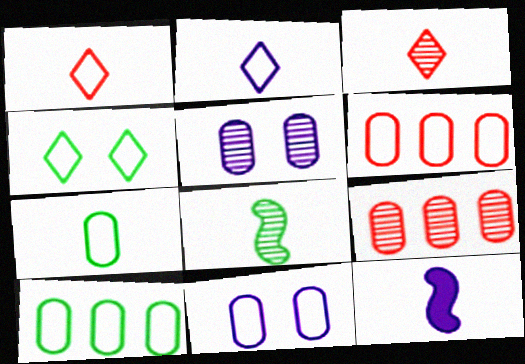[[3, 7, 12], 
[4, 9, 12], 
[6, 7, 11]]